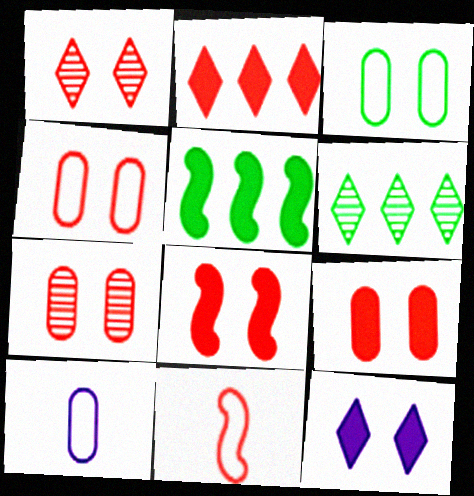[[1, 4, 8], 
[1, 5, 10], 
[2, 7, 11], 
[4, 7, 9], 
[6, 8, 10]]